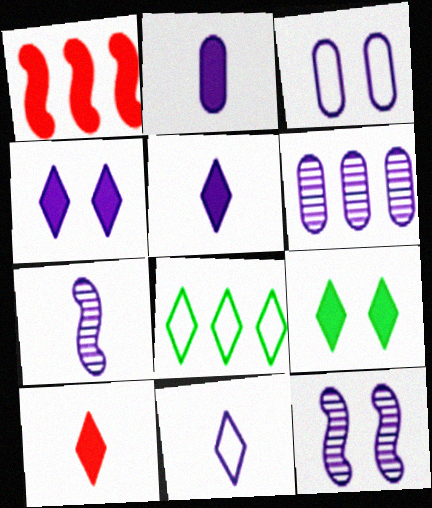[[1, 2, 9], 
[1, 6, 8], 
[2, 3, 6], 
[2, 7, 11], 
[3, 4, 12]]